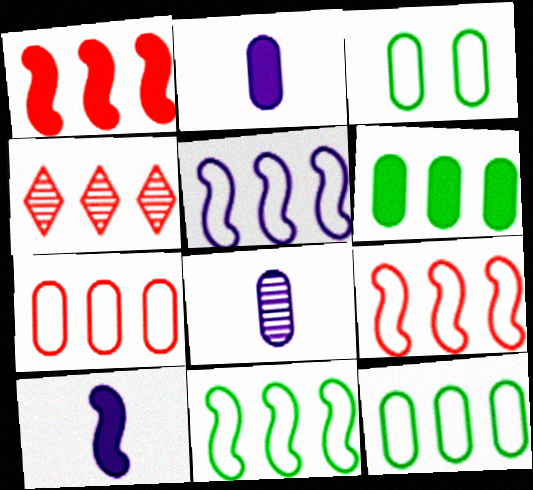[[1, 4, 7], 
[3, 4, 10], 
[4, 5, 6], 
[5, 9, 11]]